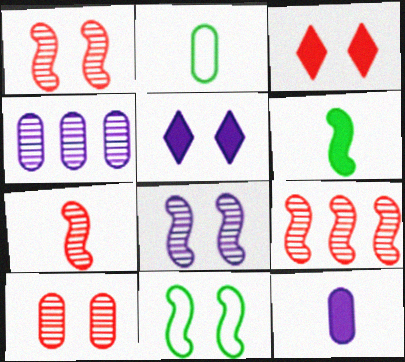[[1, 7, 9], 
[2, 5, 9], 
[5, 10, 11]]